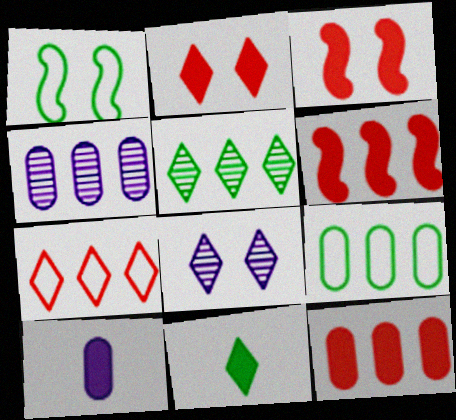[[4, 9, 12], 
[7, 8, 11]]